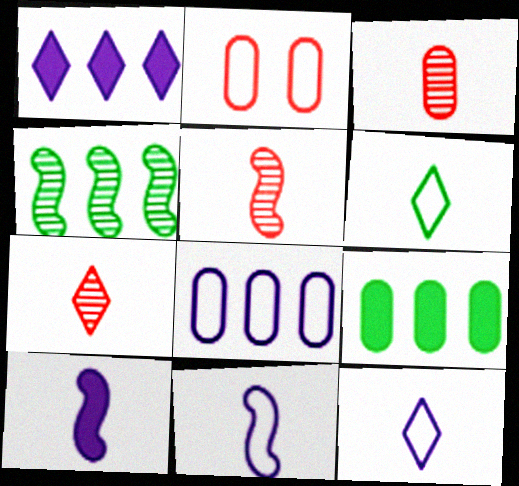[[3, 5, 7], 
[3, 6, 10]]